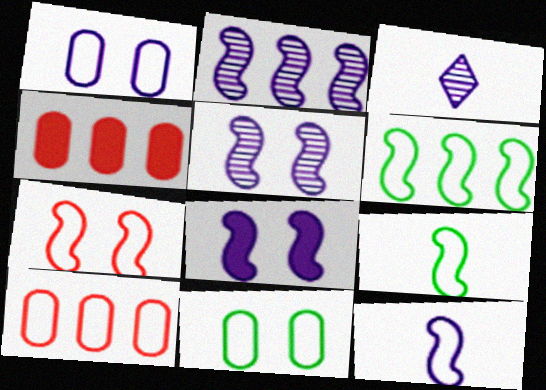[[2, 8, 12], 
[6, 7, 12]]